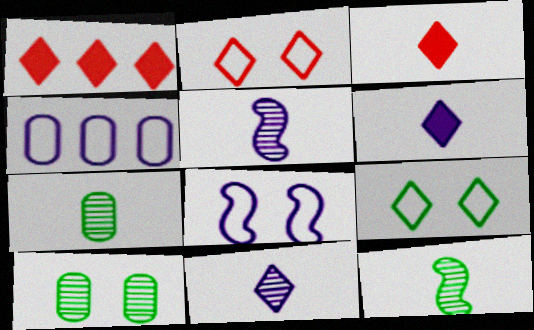[[1, 7, 8], 
[1, 9, 11]]